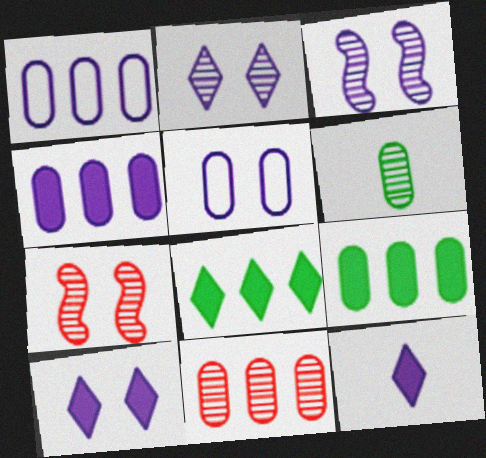[[1, 3, 12], 
[1, 9, 11], 
[3, 5, 10]]